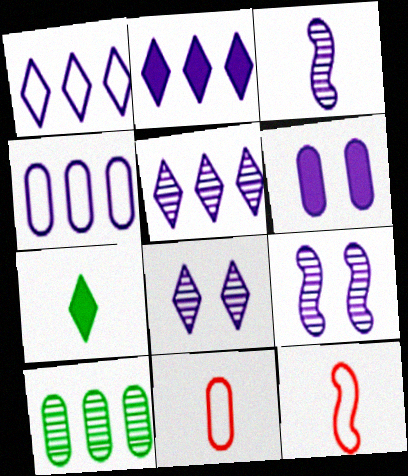[[1, 2, 5], 
[1, 3, 6], 
[3, 7, 11], 
[6, 10, 11]]